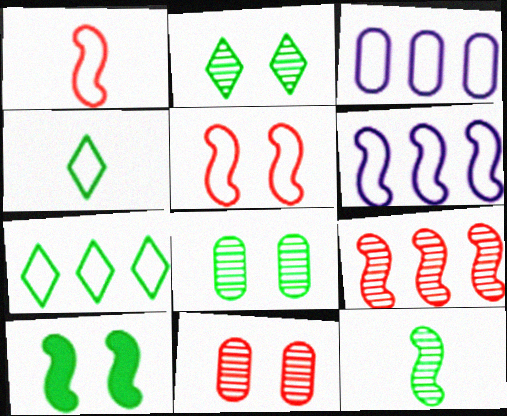[[3, 4, 5]]